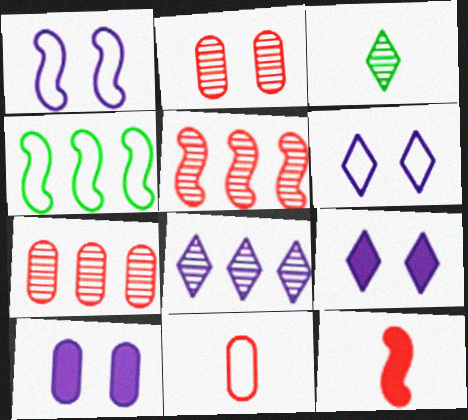[[4, 6, 11]]